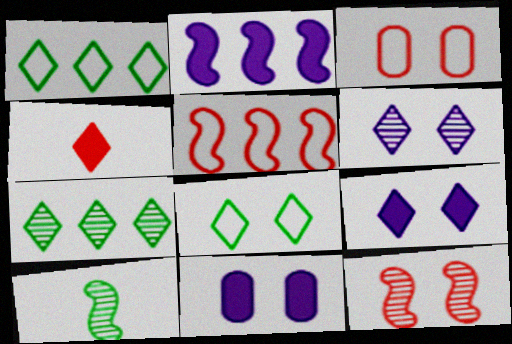[[1, 4, 6], 
[8, 11, 12]]